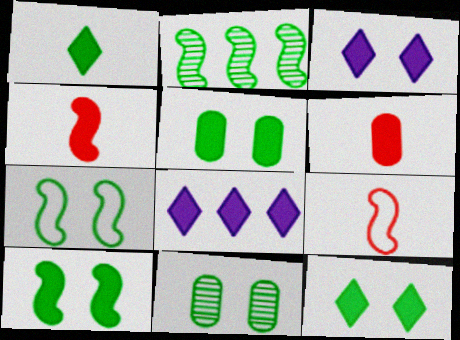[[4, 5, 8], 
[5, 10, 12], 
[6, 8, 10], 
[7, 11, 12], 
[8, 9, 11]]